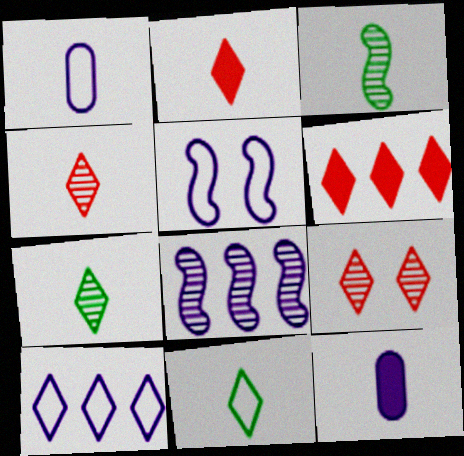[[1, 2, 3], 
[1, 5, 10]]